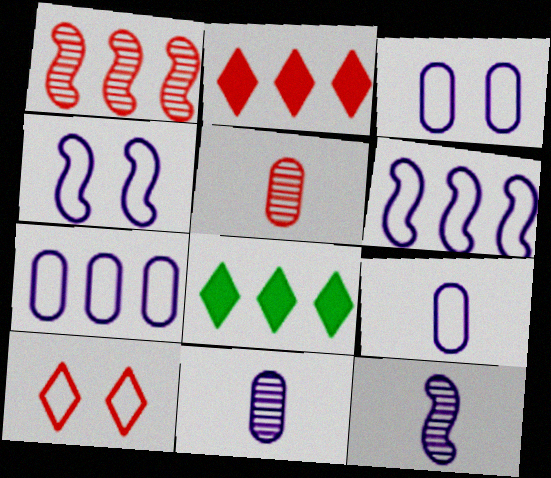[[1, 7, 8], 
[3, 7, 9], 
[4, 5, 8]]